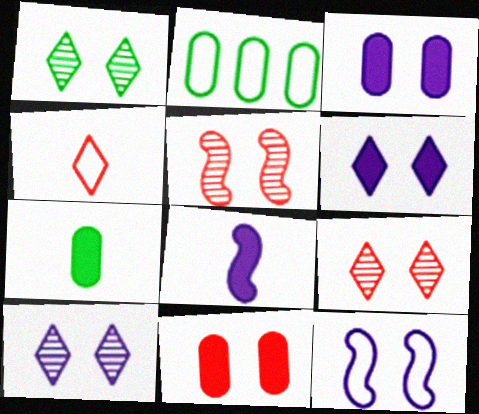[[1, 9, 10], 
[1, 11, 12], 
[2, 4, 12], 
[2, 8, 9], 
[3, 10, 12]]